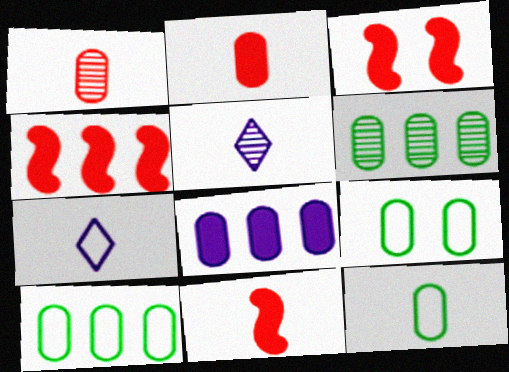[[1, 8, 9], 
[3, 4, 11], 
[3, 5, 10], 
[3, 6, 7], 
[4, 5, 9], 
[5, 11, 12], 
[9, 10, 12]]